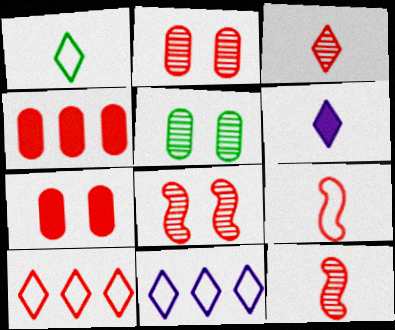[[1, 3, 6], 
[7, 10, 12]]